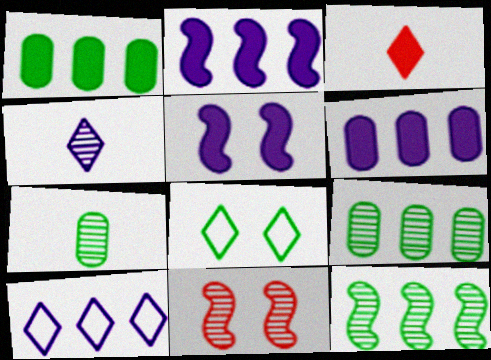[[1, 3, 5], 
[4, 9, 11]]